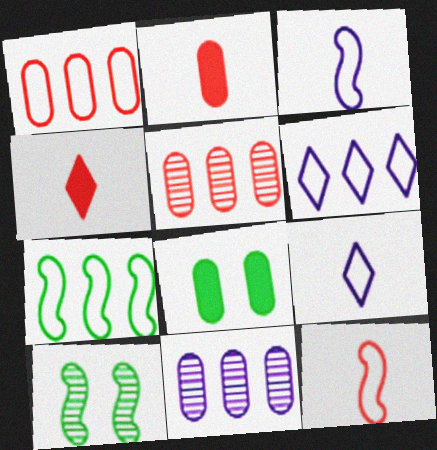[[1, 6, 7], 
[2, 6, 10]]